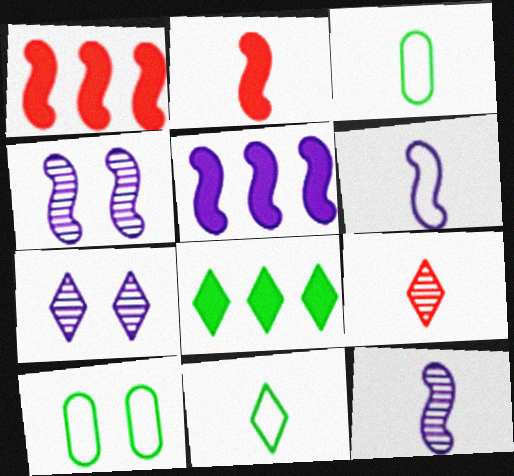[[1, 3, 7], 
[4, 5, 6], 
[5, 9, 10]]